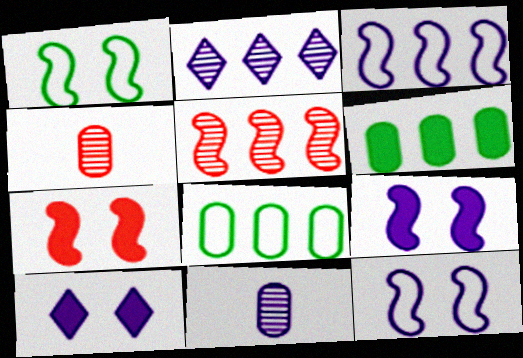[[3, 10, 11]]